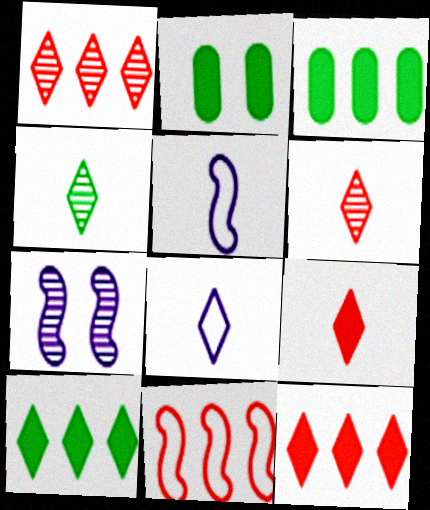[[1, 2, 5], 
[4, 8, 9]]